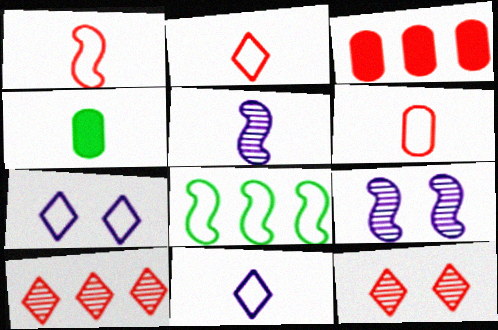[[1, 2, 6], 
[1, 3, 12], 
[2, 4, 5], 
[6, 7, 8]]